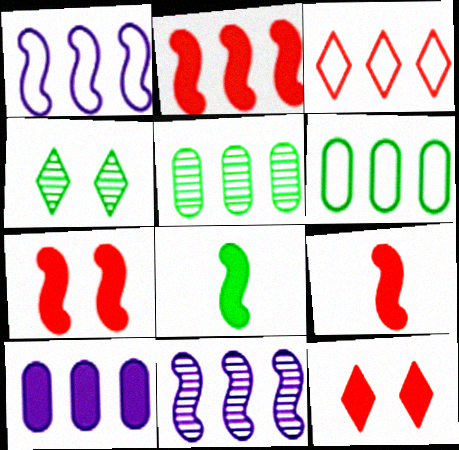[[1, 3, 6], 
[2, 7, 9], 
[4, 6, 8], 
[8, 10, 12]]